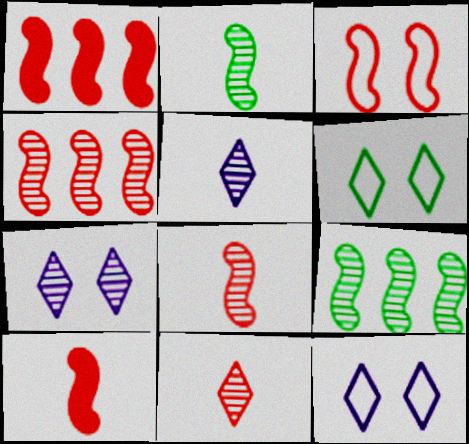[[1, 3, 8], 
[3, 4, 10]]